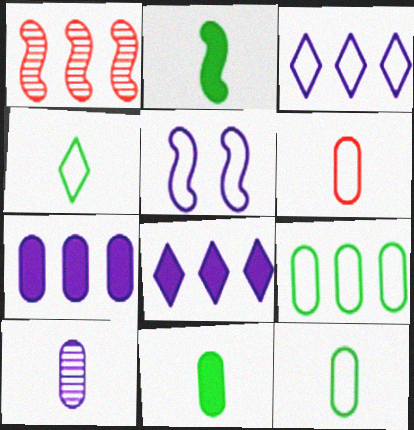[[1, 2, 5], 
[1, 8, 9], 
[5, 8, 10], 
[6, 10, 11]]